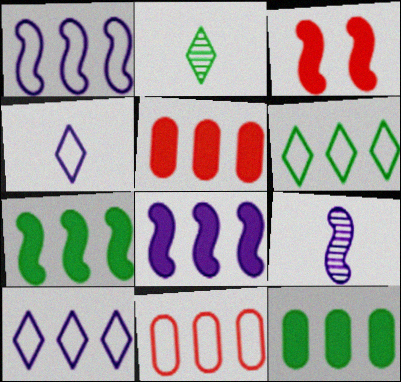[[1, 6, 11]]